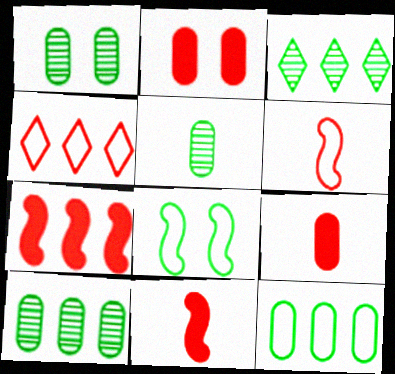[[1, 5, 10]]